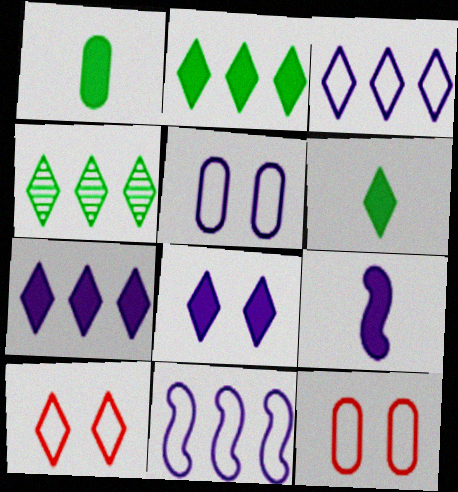[[4, 9, 12]]